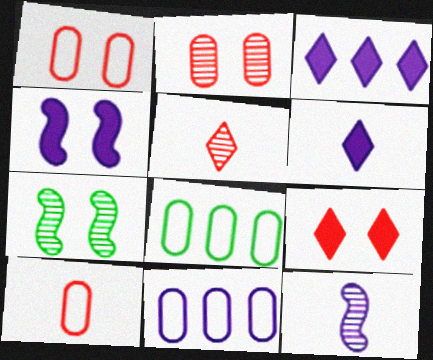[[3, 7, 10], 
[4, 5, 8], 
[8, 9, 12]]